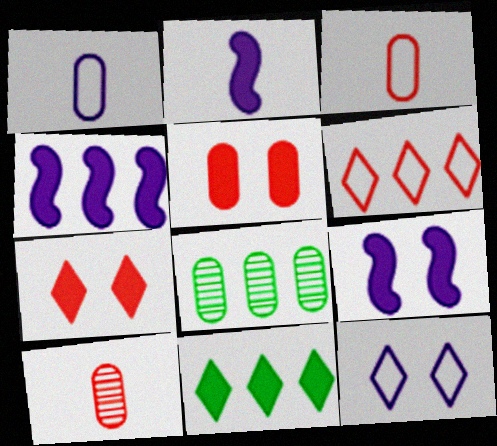[[1, 5, 8], 
[2, 4, 9], 
[2, 5, 11], 
[4, 6, 8]]